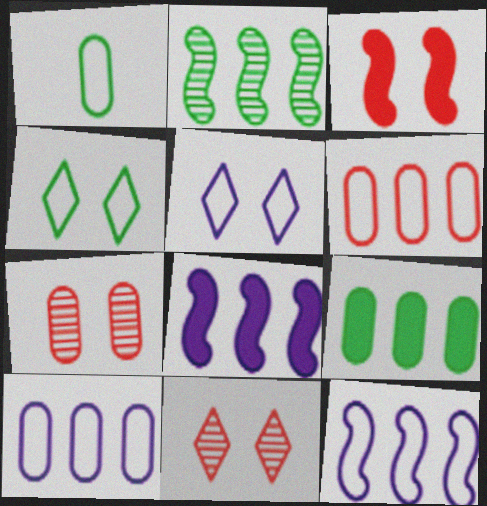[[1, 8, 11]]